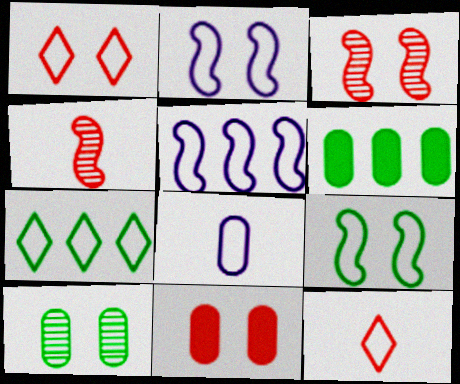[[1, 3, 11]]